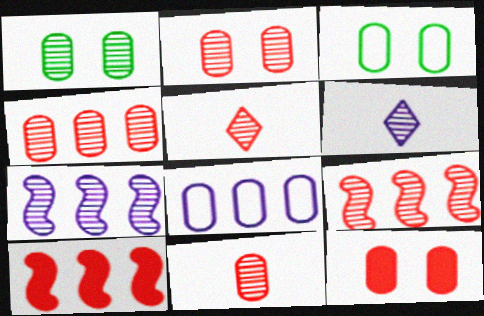[[1, 5, 7], 
[1, 6, 9], 
[2, 4, 11], 
[2, 5, 9], 
[3, 6, 10]]